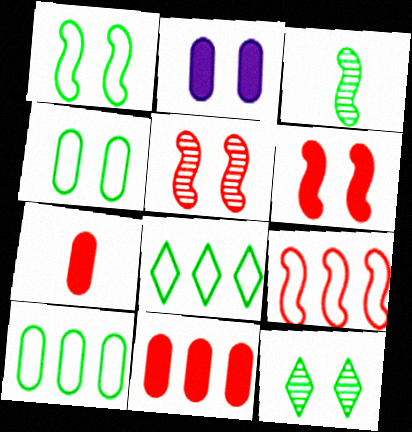[]